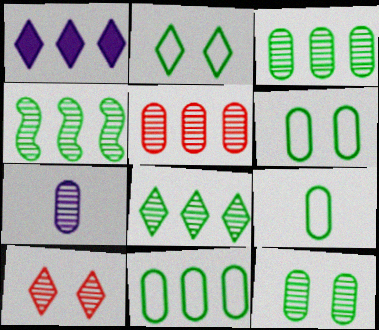[[3, 4, 8], 
[4, 7, 10], 
[5, 7, 12], 
[6, 9, 11]]